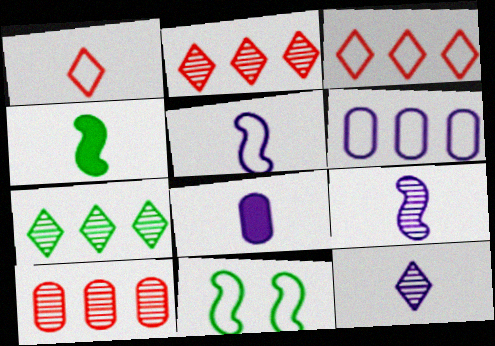[[1, 6, 11], 
[2, 8, 11], 
[5, 8, 12]]